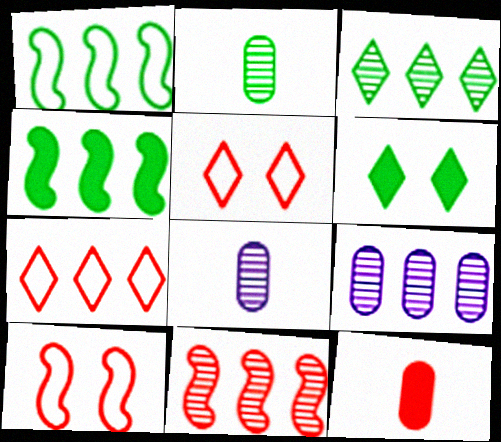[[1, 2, 6], 
[3, 9, 11], 
[4, 5, 8], 
[4, 7, 9], 
[5, 11, 12]]